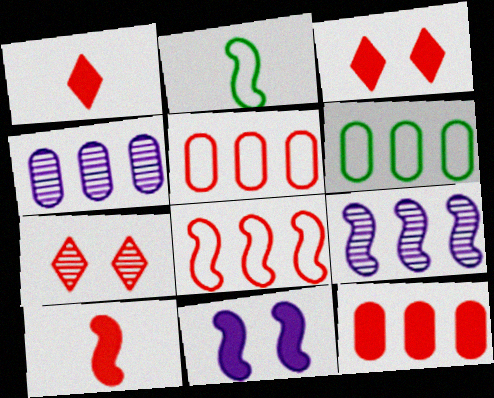[[2, 3, 4], 
[3, 10, 12], 
[4, 6, 12], 
[5, 7, 10]]